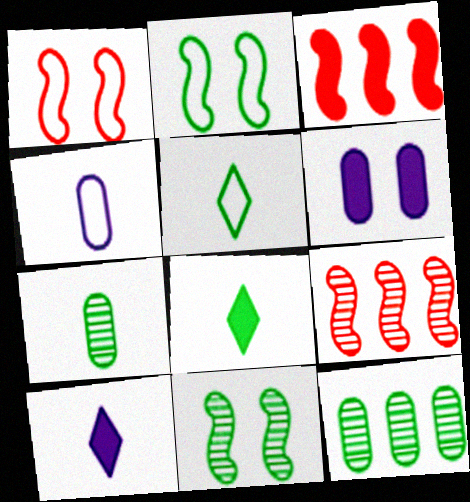[[1, 10, 12], 
[2, 8, 12], 
[3, 6, 8], 
[5, 6, 9]]